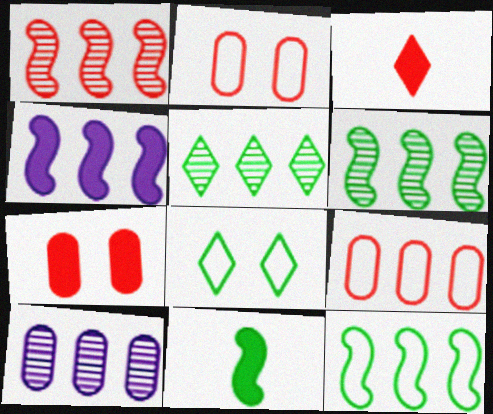[[1, 2, 3], 
[1, 4, 12], 
[1, 5, 10], 
[4, 5, 9]]